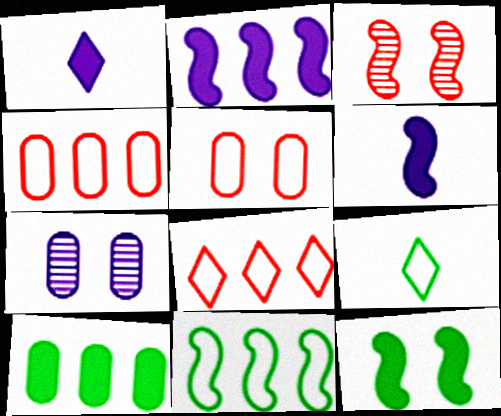[[3, 6, 11]]